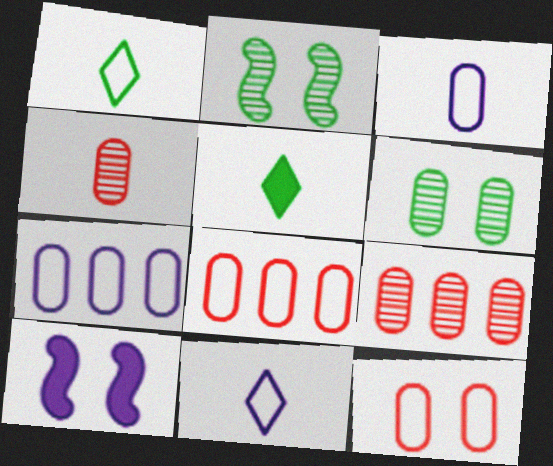[[1, 9, 10]]